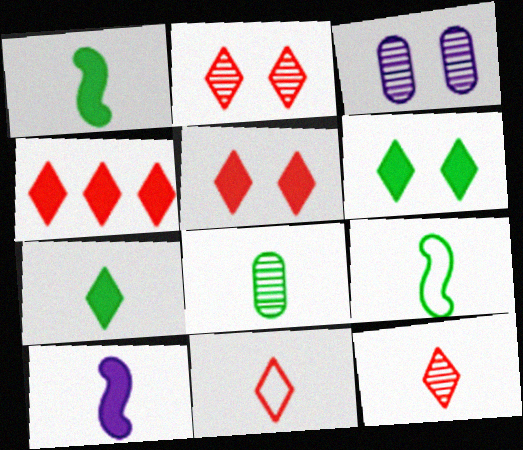[[2, 4, 11], 
[3, 4, 9], 
[7, 8, 9], 
[8, 10, 11]]